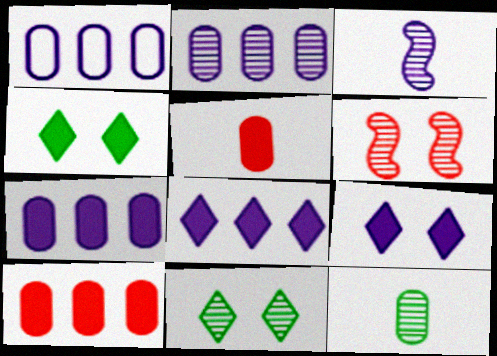[[1, 2, 7], 
[1, 3, 9]]